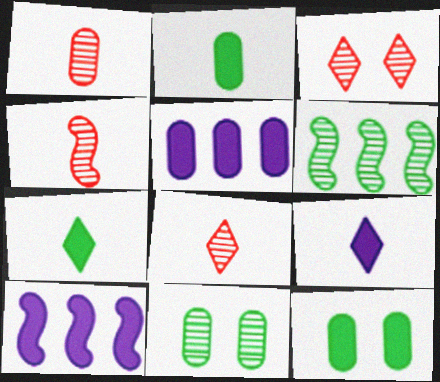[[1, 4, 8]]